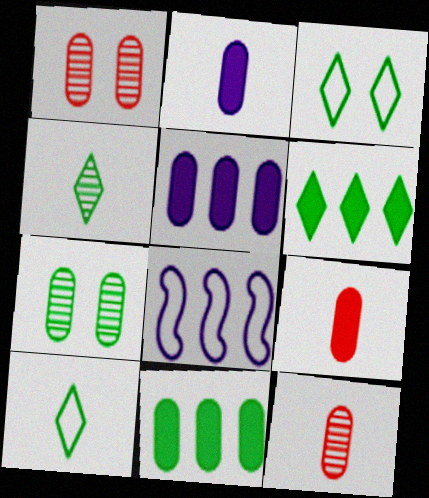[[3, 4, 6]]